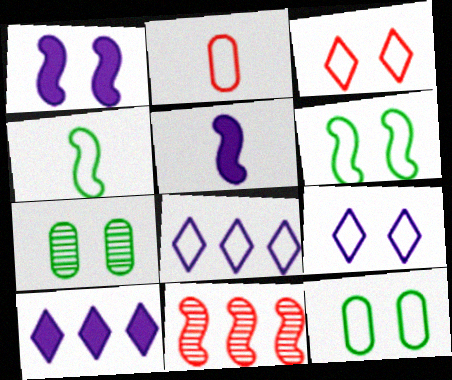[[1, 3, 7], 
[1, 4, 11], 
[2, 6, 8], 
[5, 6, 11]]